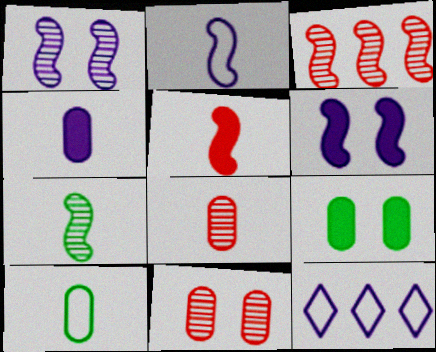[[1, 3, 7], 
[1, 4, 12], 
[2, 5, 7], 
[4, 8, 10]]